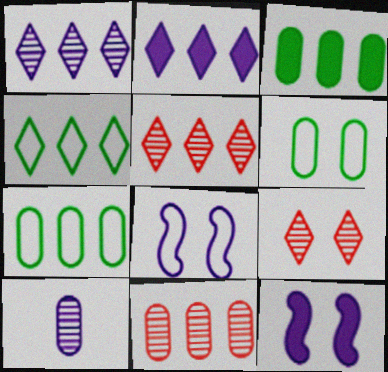[[2, 4, 5], 
[2, 8, 10], 
[6, 9, 12]]